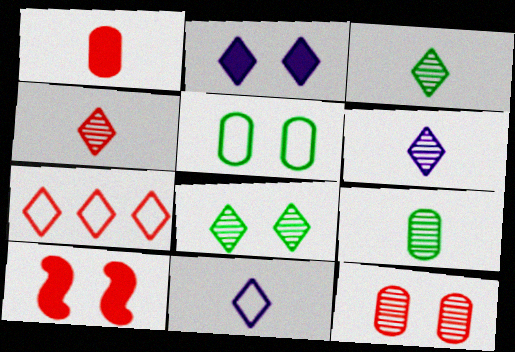[[2, 3, 7], 
[3, 4, 6]]